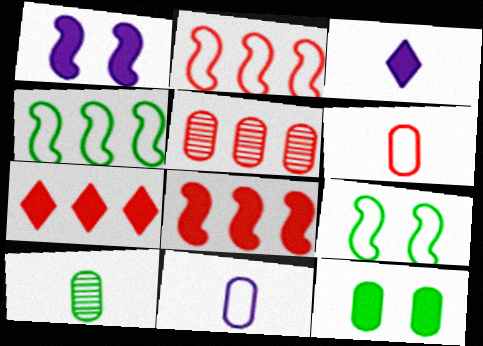[[2, 5, 7], 
[3, 5, 9], 
[3, 8, 12], 
[5, 11, 12]]